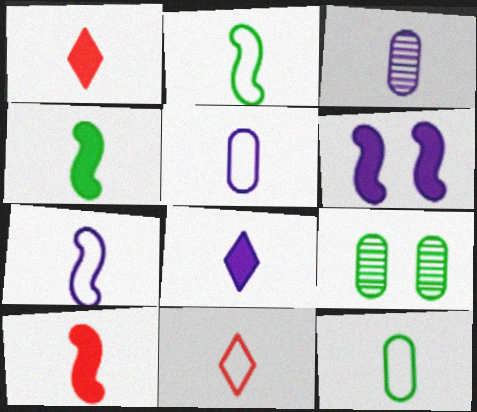[[1, 2, 3], 
[2, 5, 11], 
[3, 4, 11], 
[3, 7, 8], 
[7, 11, 12]]